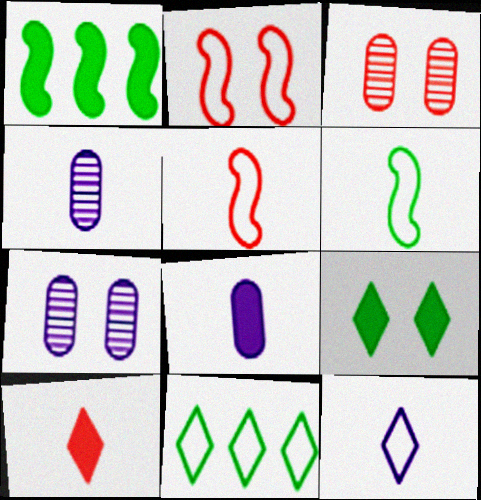[[1, 3, 12], 
[2, 7, 9], 
[4, 6, 10]]